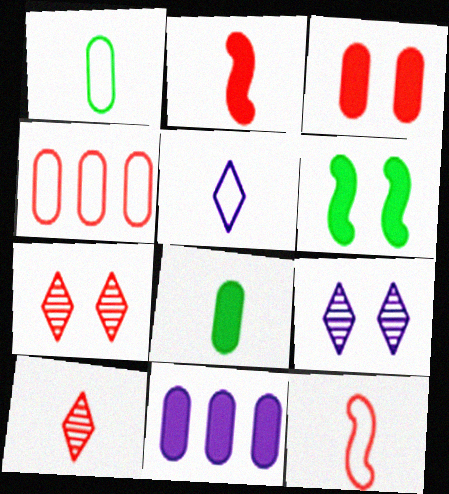[[1, 5, 12], 
[2, 4, 7], 
[3, 8, 11]]